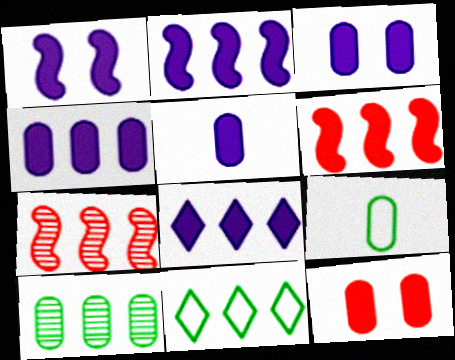[[1, 5, 8], 
[2, 4, 8], 
[3, 4, 5], 
[4, 7, 11]]